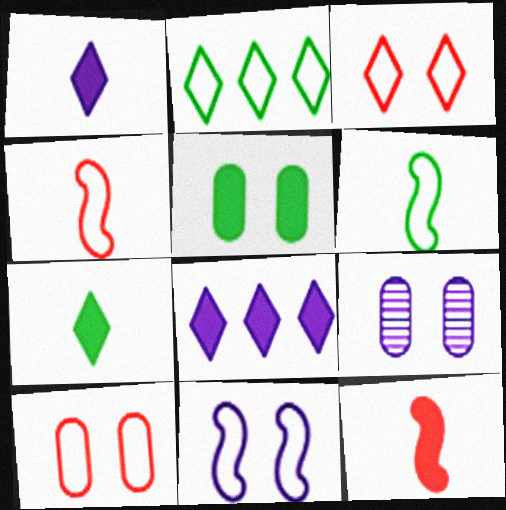[[2, 9, 12], 
[5, 8, 12], 
[5, 9, 10]]